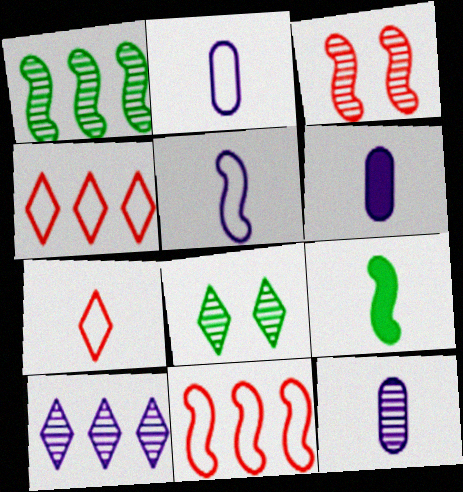[[2, 6, 12], 
[6, 8, 11], 
[7, 9, 12]]